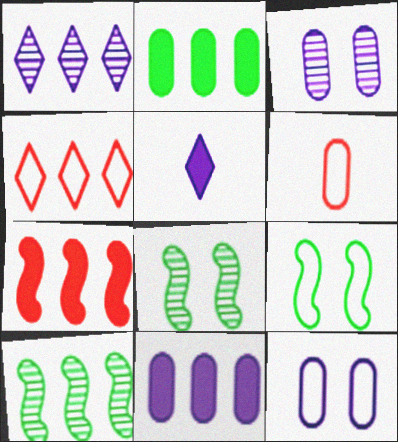[[2, 3, 6], 
[4, 10, 11]]